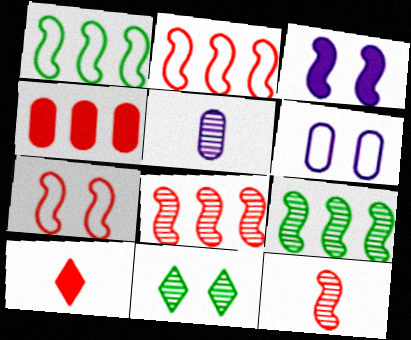[[1, 3, 12], 
[5, 8, 11], 
[6, 9, 10]]